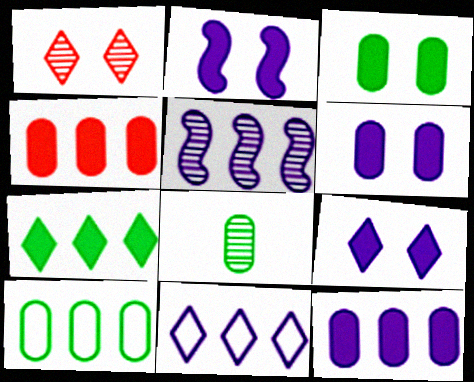[[1, 5, 8], 
[2, 6, 9], 
[3, 8, 10], 
[5, 11, 12]]